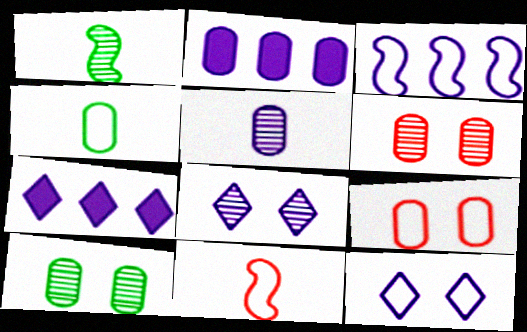[[1, 7, 9], 
[2, 4, 6], 
[7, 10, 11]]